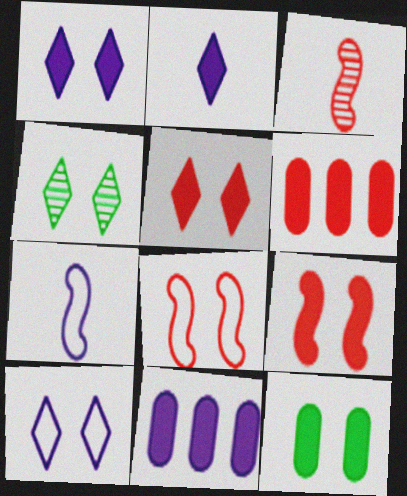[[1, 9, 12], 
[4, 5, 10], 
[4, 6, 7]]